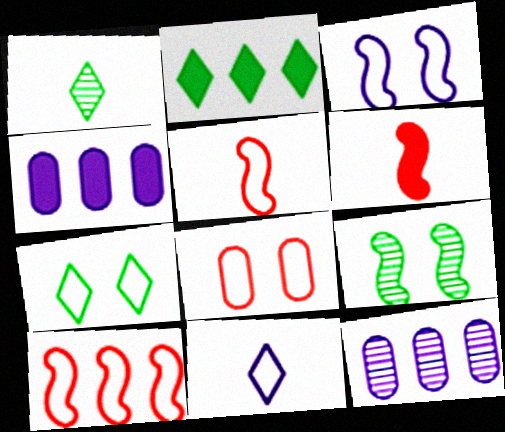[[1, 2, 7], 
[2, 10, 12], 
[3, 7, 8], 
[6, 7, 12]]